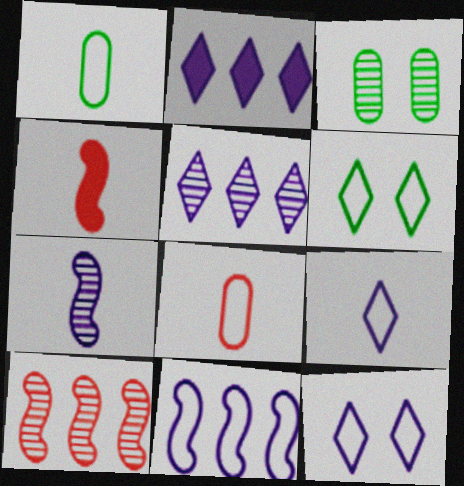[[6, 8, 11]]